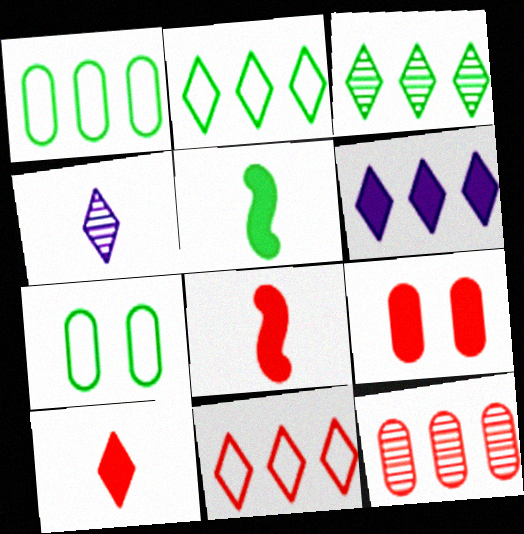[[3, 5, 7], 
[3, 6, 11], 
[5, 6, 9]]